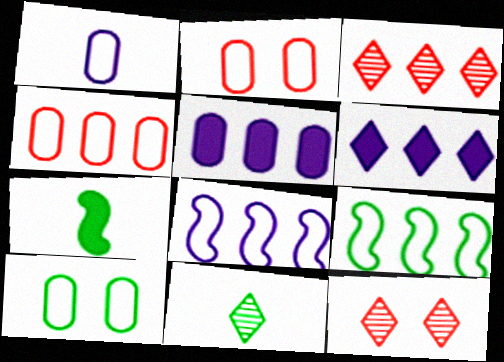[[1, 4, 10], 
[3, 5, 9]]